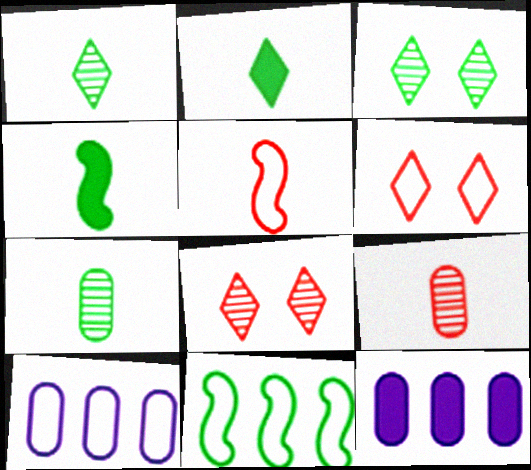[[3, 5, 12], 
[4, 8, 10]]